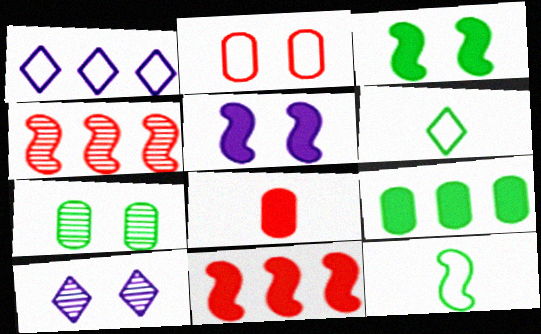[[1, 2, 12], 
[1, 4, 9], 
[2, 3, 10], 
[4, 5, 12]]